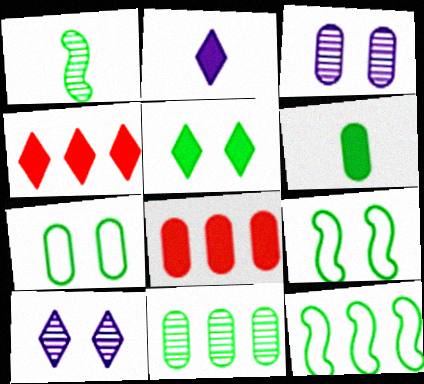[[2, 4, 5], 
[6, 7, 11]]